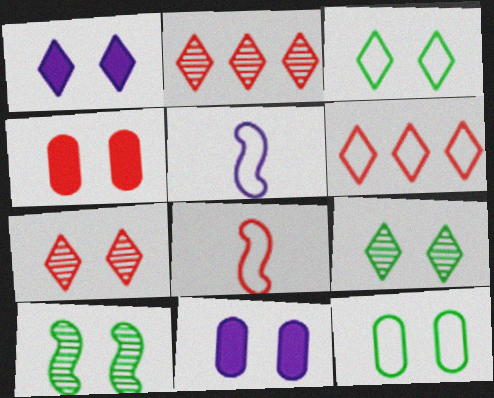[[1, 3, 7], 
[2, 4, 8], 
[5, 6, 12]]